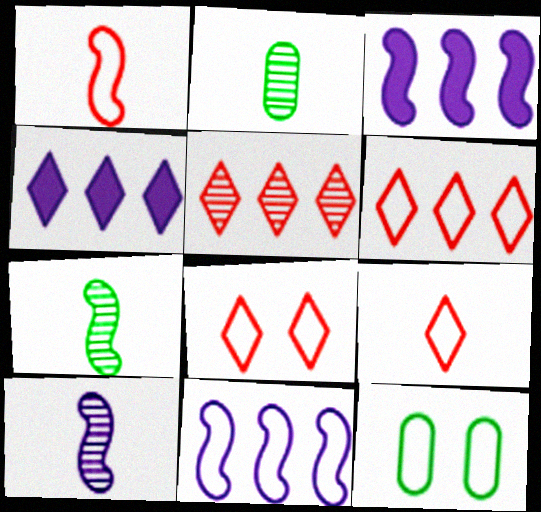[[2, 3, 8], 
[6, 8, 9], 
[9, 11, 12]]